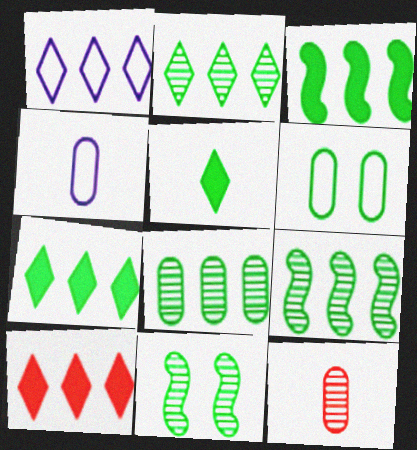[[1, 2, 10], 
[2, 8, 9], 
[4, 10, 11], 
[5, 6, 9]]